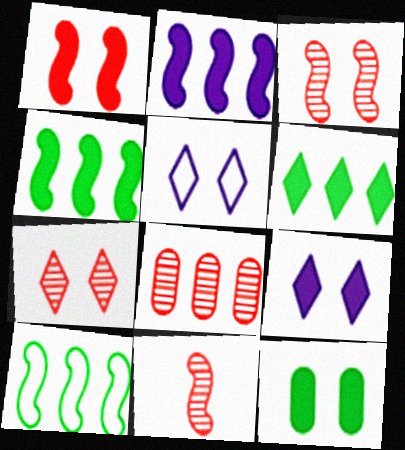[[1, 9, 12], 
[3, 5, 12], 
[7, 8, 11]]